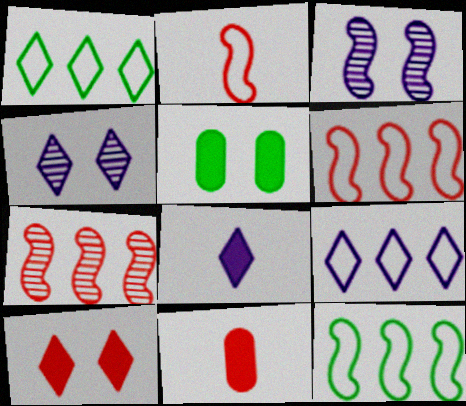[[1, 3, 11], 
[4, 8, 9], 
[4, 11, 12]]